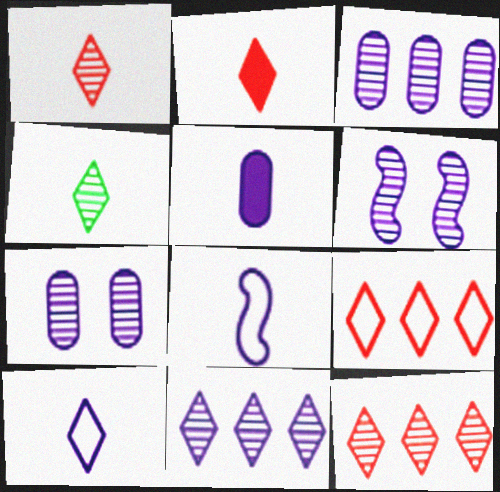[[2, 4, 10]]